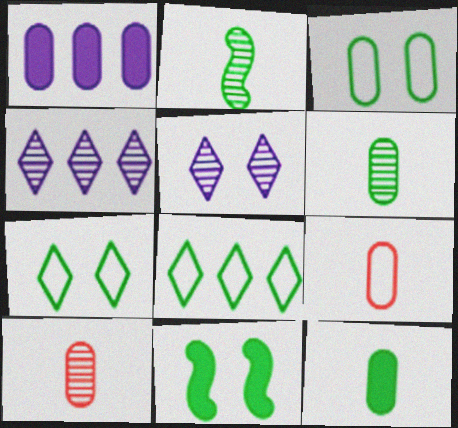[[1, 3, 10], 
[4, 9, 11], 
[6, 8, 11]]